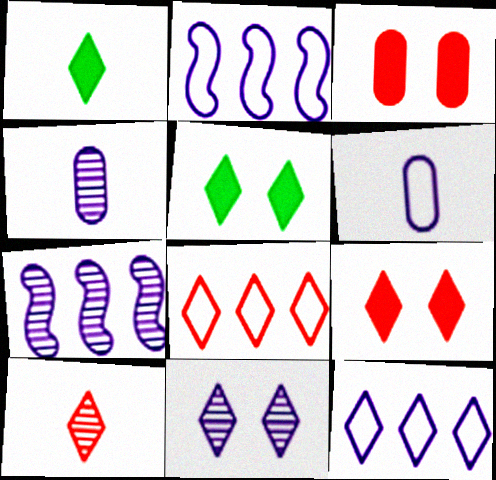[[1, 8, 11], 
[4, 7, 11], 
[5, 10, 12], 
[8, 9, 10]]